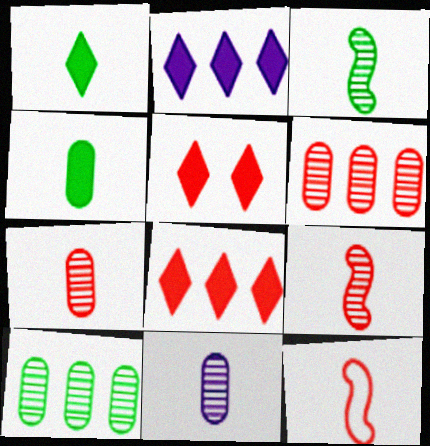[[1, 2, 5], 
[1, 11, 12], 
[5, 6, 12]]